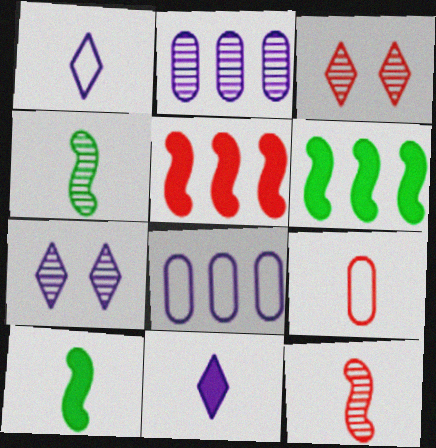[[2, 3, 4], 
[3, 5, 9], 
[3, 8, 10], 
[4, 9, 11], 
[6, 7, 9]]